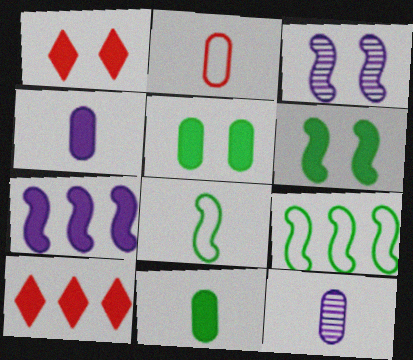[[1, 7, 11], 
[1, 9, 12], 
[2, 11, 12], 
[4, 6, 10]]